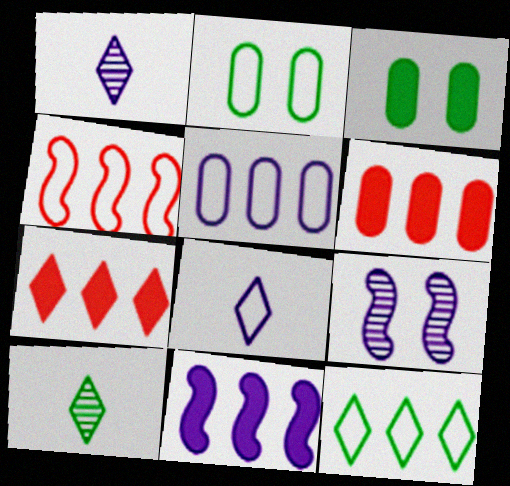[[1, 3, 4], 
[2, 4, 8], 
[4, 5, 12]]